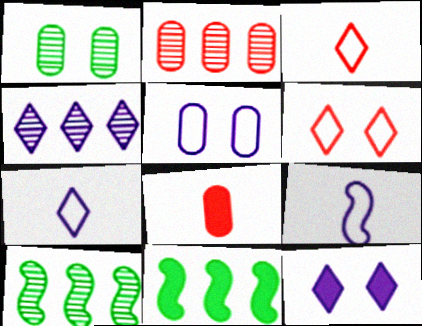[[2, 4, 10], 
[4, 7, 12], 
[8, 11, 12]]